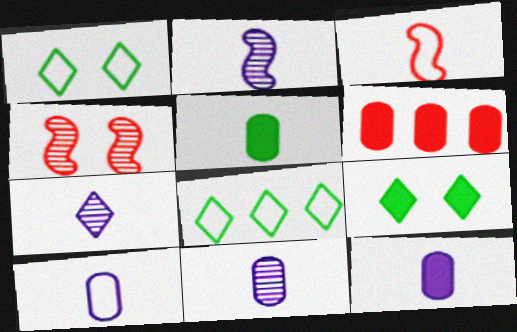[[1, 2, 6], 
[2, 7, 11], 
[3, 5, 7], 
[4, 8, 12], 
[10, 11, 12]]